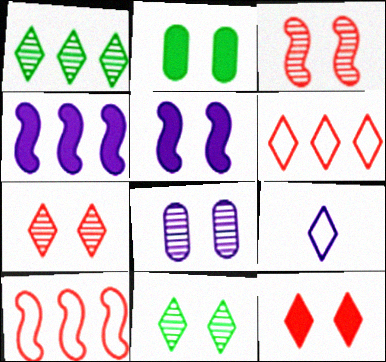[[1, 9, 12], 
[2, 5, 12], 
[3, 8, 11], 
[4, 8, 9]]